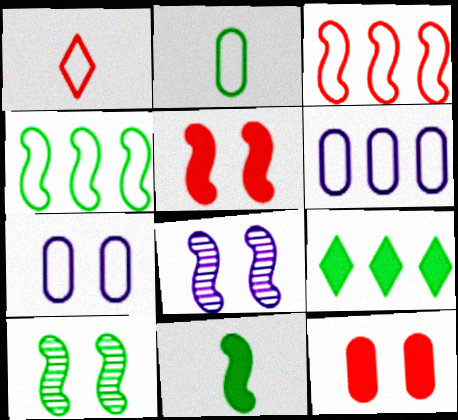[[1, 4, 7], 
[2, 9, 10], 
[3, 8, 11], 
[4, 10, 11]]